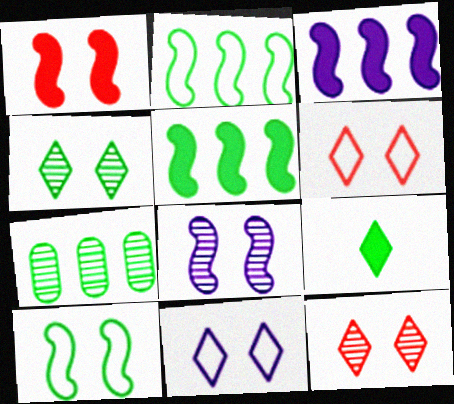[[1, 8, 10], 
[7, 9, 10]]